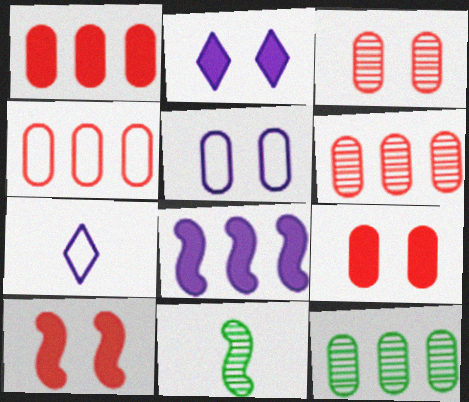[[1, 4, 6], 
[2, 4, 11], 
[7, 10, 12]]